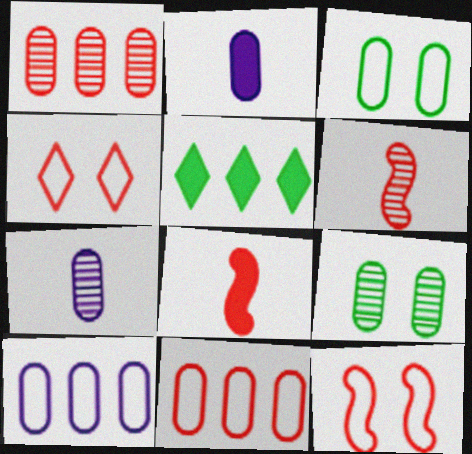[[1, 2, 3], 
[1, 4, 8], 
[1, 7, 9], 
[2, 9, 11], 
[5, 7, 12]]